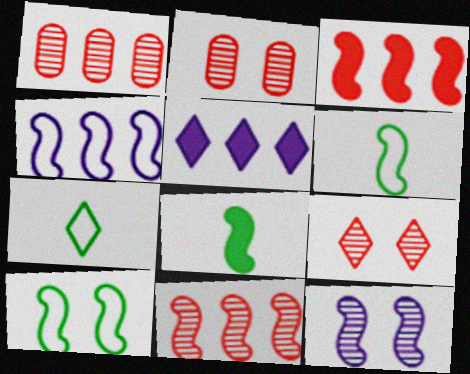[[2, 5, 6], 
[3, 6, 12], 
[5, 7, 9]]